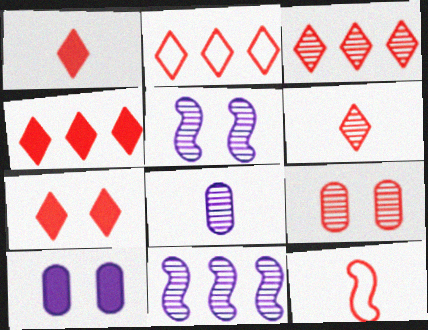[[1, 4, 7], 
[2, 3, 4], 
[2, 6, 7], 
[4, 9, 12]]